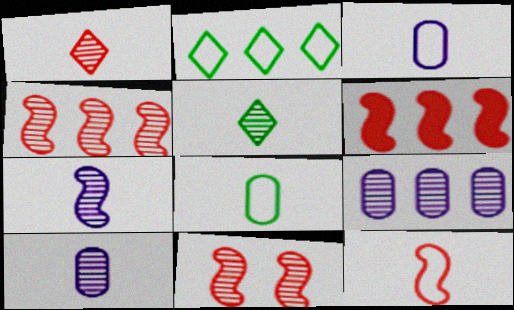[[2, 6, 9], 
[5, 9, 11], 
[6, 11, 12]]